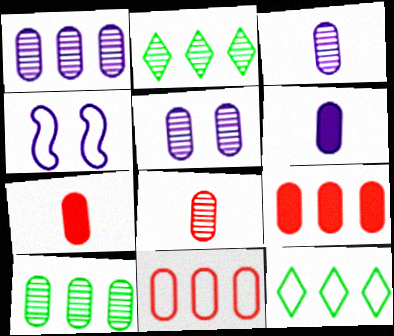[[1, 3, 5], 
[2, 4, 7], 
[5, 8, 10]]